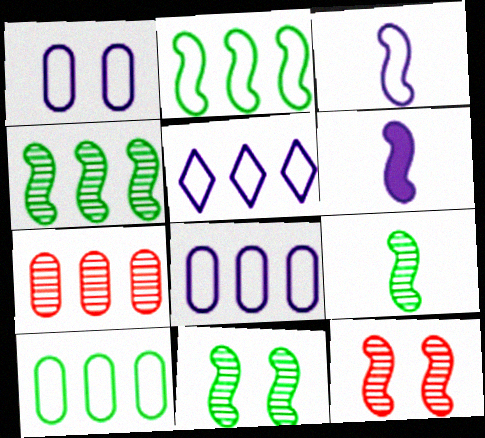[[1, 3, 5], 
[2, 6, 12], 
[4, 9, 11]]